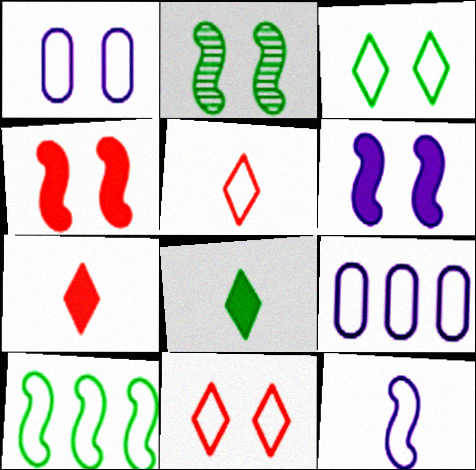[[1, 5, 10], 
[2, 7, 9]]